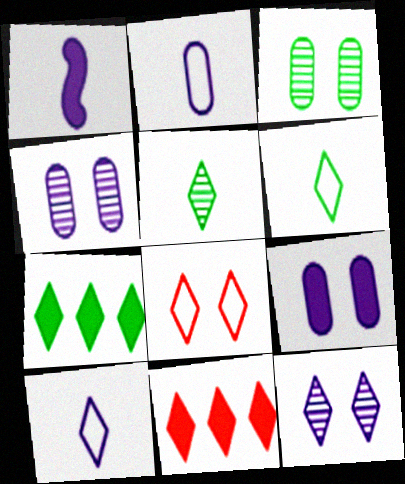[[6, 11, 12]]